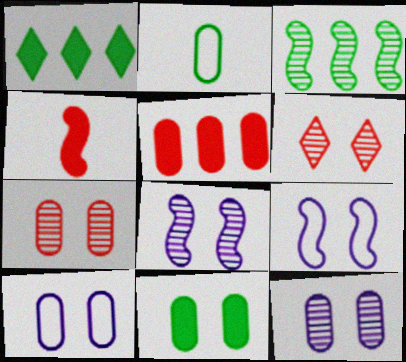[[2, 5, 12], 
[3, 4, 9], 
[6, 9, 11], 
[7, 10, 11]]